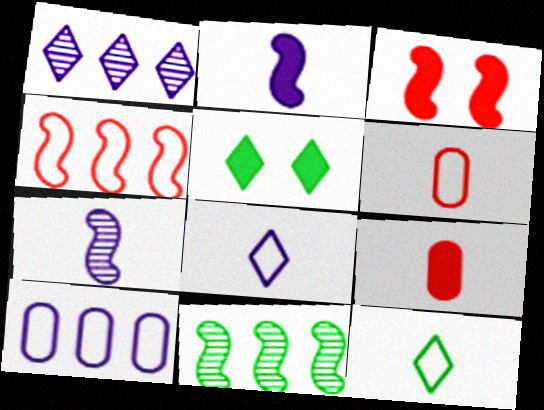[[7, 9, 12]]